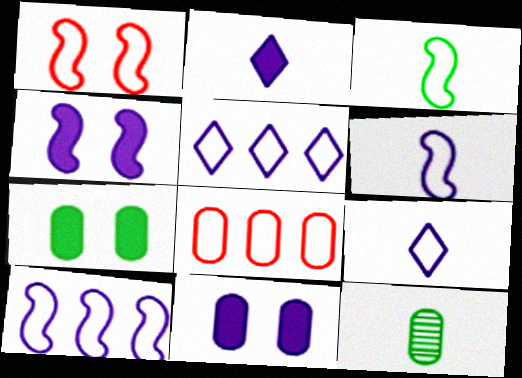[[1, 3, 10], 
[8, 11, 12]]